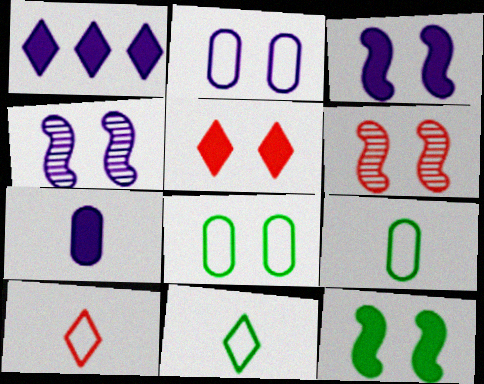[[1, 3, 7], 
[1, 6, 9], 
[4, 5, 8]]